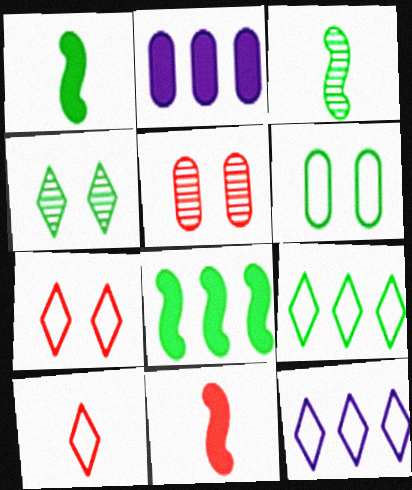[[1, 5, 12], 
[2, 3, 7]]